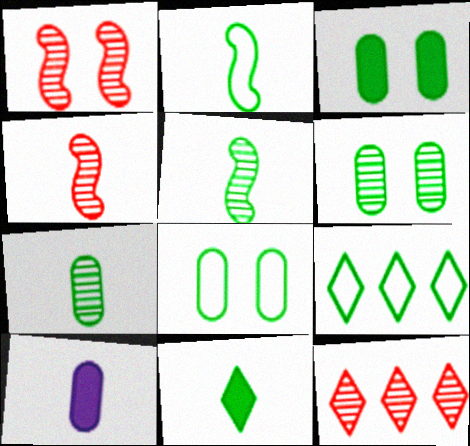[[1, 9, 10], 
[2, 7, 11], 
[2, 8, 9], 
[3, 5, 9], 
[3, 6, 8]]